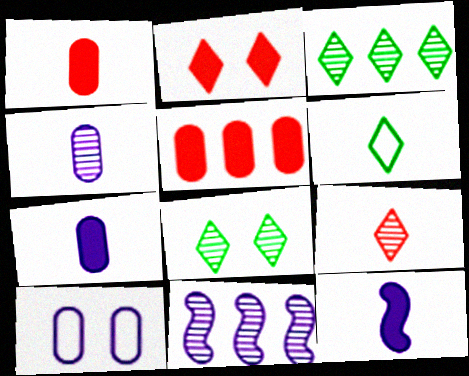[]